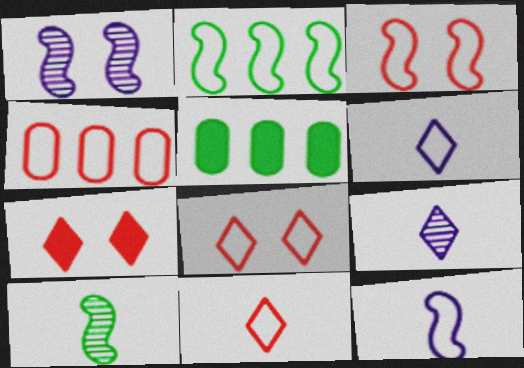[[1, 5, 11], 
[2, 3, 12], 
[3, 4, 11], 
[3, 5, 9]]